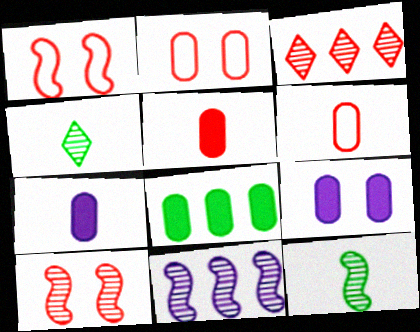[[1, 3, 5], 
[5, 8, 9], 
[10, 11, 12]]